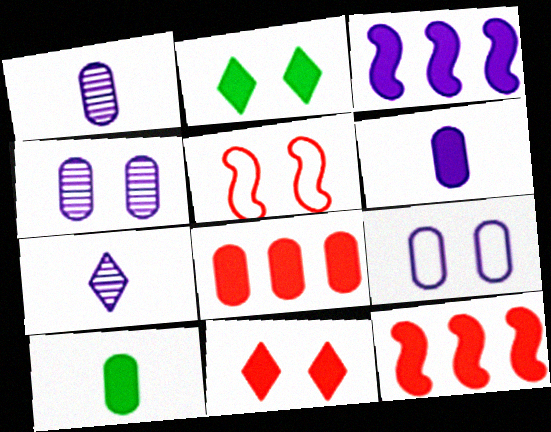[[2, 4, 5], 
[2, 6, 12], 
[3, 7, 9], 
[3, 10, 11]]